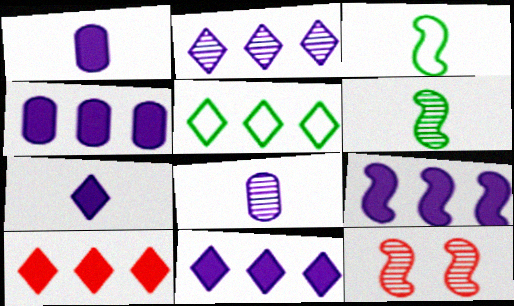[[1, 5, 12], 
[2, 5, 10], 
[3, 9, 12], 
[4, 9, 11]]